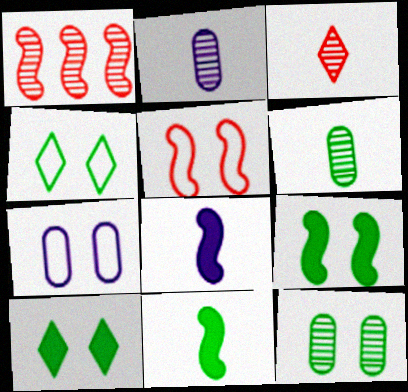[[4, 5, 7], 
[4, 9, 12]]